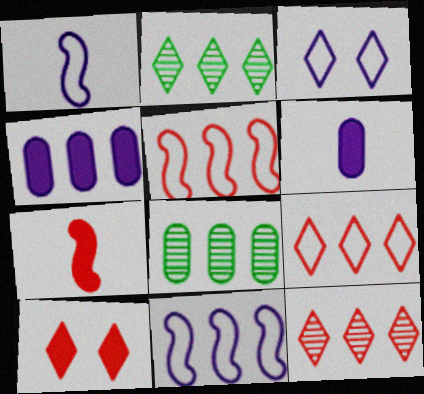[[1, 8, 10], 
[2, 4, 5], 
[3, 7, 8]]